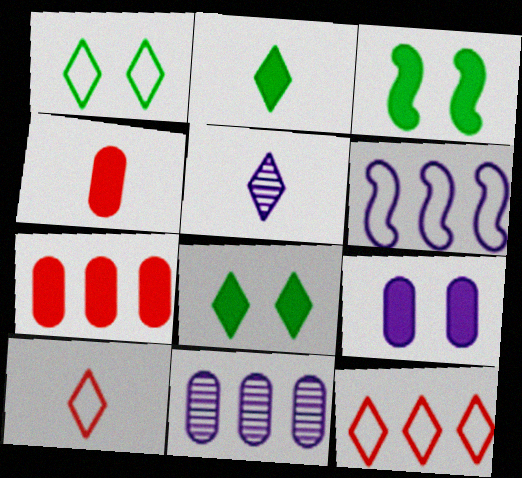[[2, 5, 10], 
[3, 10, 11], 
[5, 6, 9], 
[5, 8, 12]]